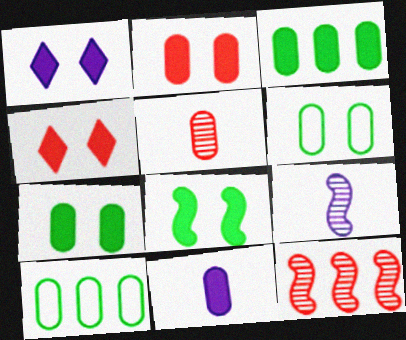[[1, 2, 8], 
[2, 3, 11], 
[4, 9, 10]]